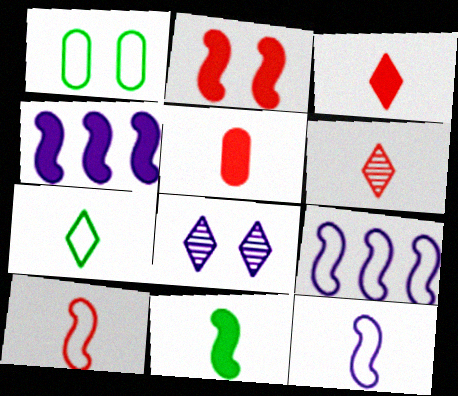[[1, 2, 8], 
[1, 4, 6], 
[2, 4, 11], 
[5, 6, 10]]